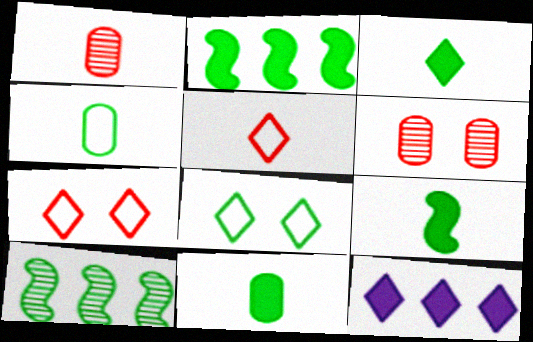[[3, 9, 11], 
[8, 10, 11]]